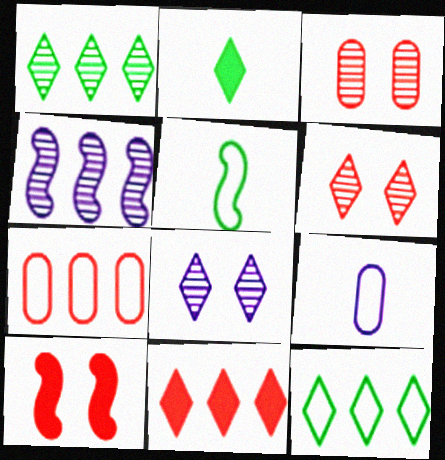[[1, 9, 10], 
[4, 5, 10]]